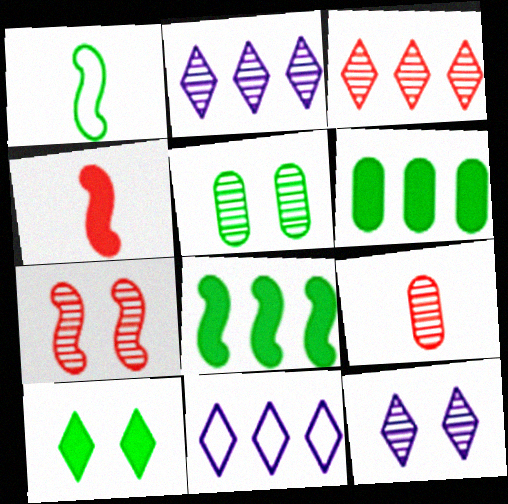[[3, 7, 9], 
[4, 5, 11], 
[5, 7, 12]]